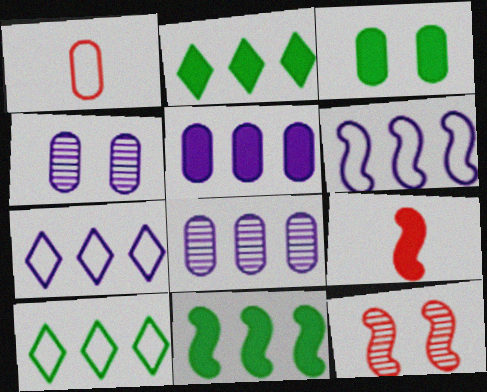[[1, 3, 8], 
[4, 9, 10]]